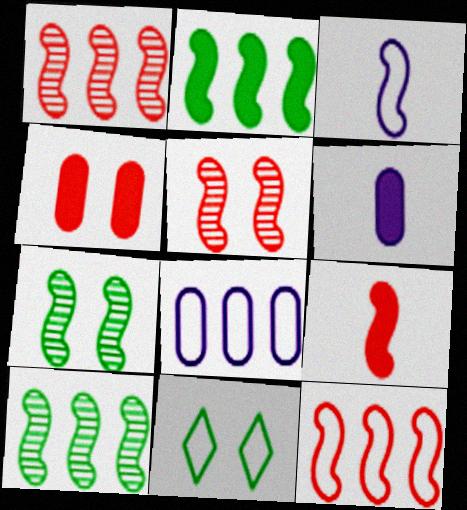[[1, 6, 11], 
[2, 3, 5], 
[5, 9, 12]]